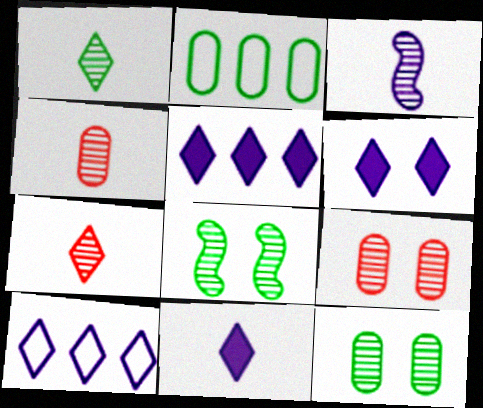[[1, 3, 4], 
[5, 6, 11]]